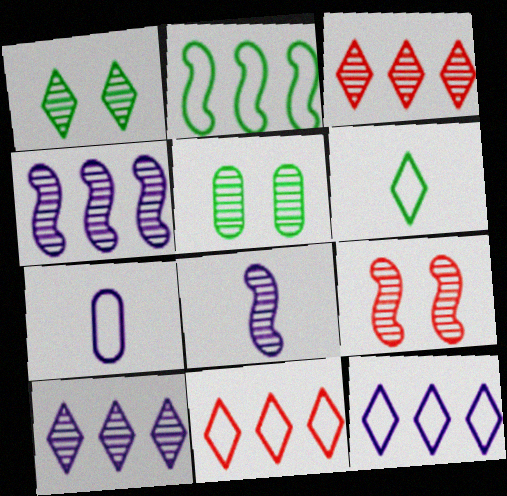[[3, 5, 8]]